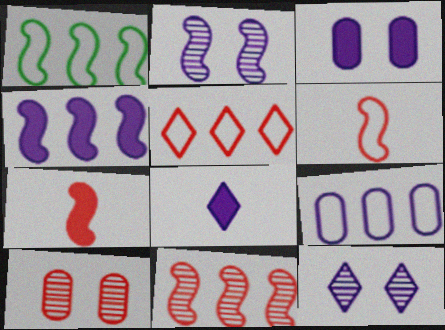[[1, 2, 7], 
[1, 4, 11], 
[1, 5, 9], 
[1, 8, 10], 
[2, 8, 9], 
[3, 4, 8], 
[5, 7, 10]]